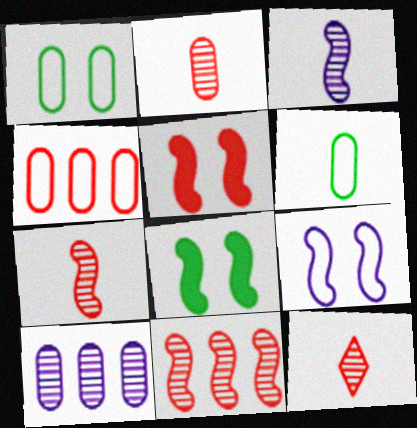[[2, 7, 12], 
[4, 5, 12]]